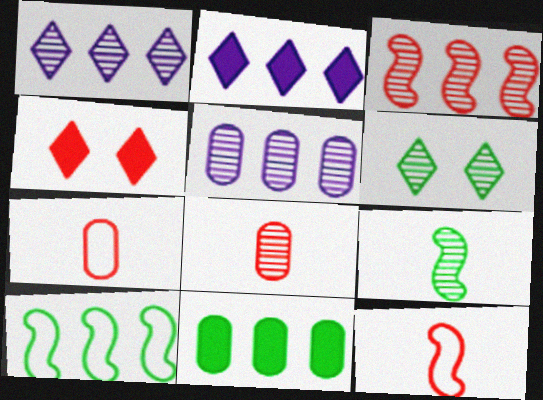[[3, 4, 7]]